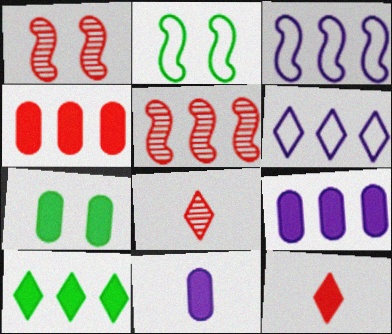[[2, 8, 9], 
[3, 7, 8], 
[4, 7, 11]]